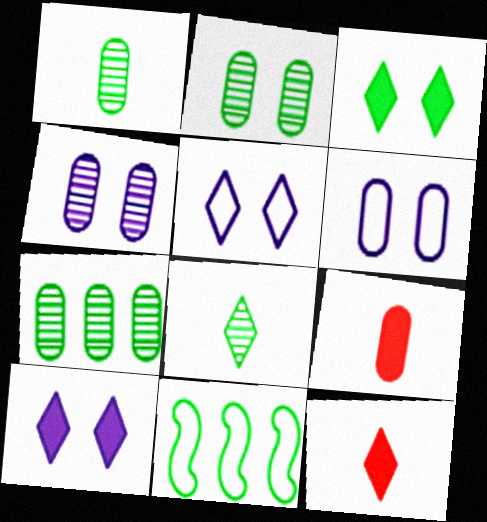[[1, 2, 7], 
[1, 3, 11], 
[4, 11, 12], 
[6, 7, 9]]